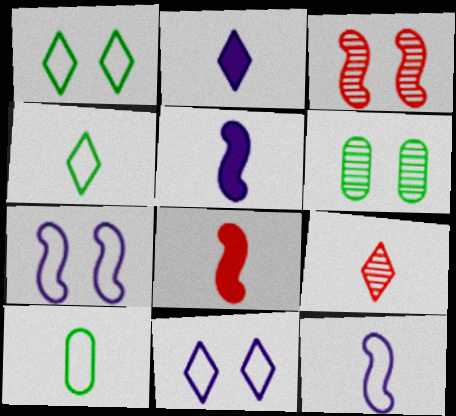[[2, 4, 9], 
[5, 9, 10]]